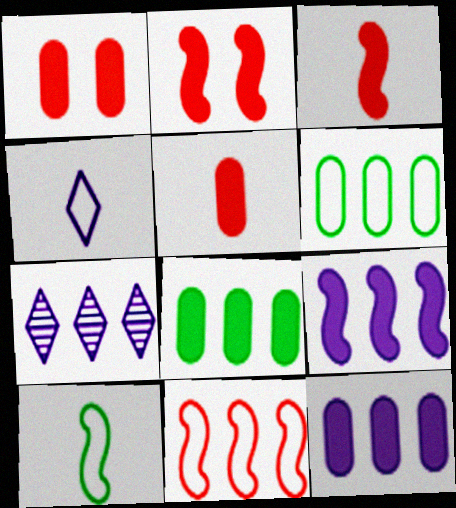[[1, 7, 10], 
[7, 8, 11]]